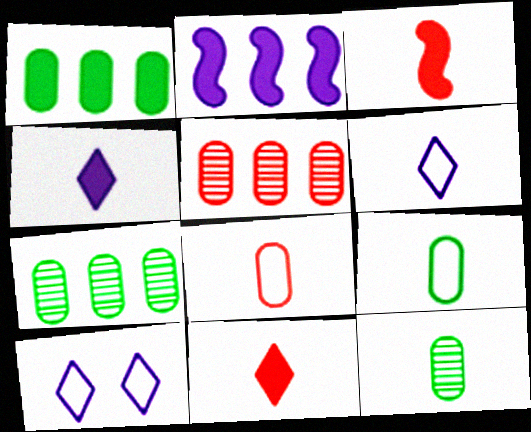[[3, 6, 12], 
[3, 7, 10]]